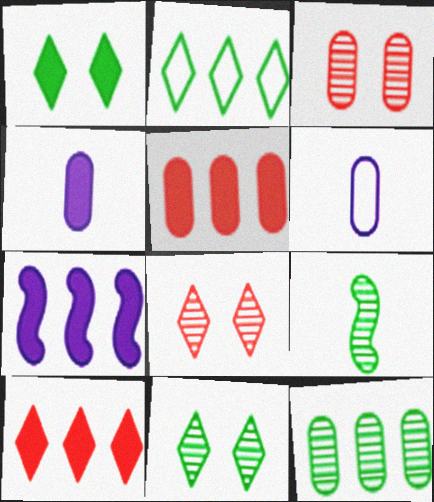[[9, 11, 12]]